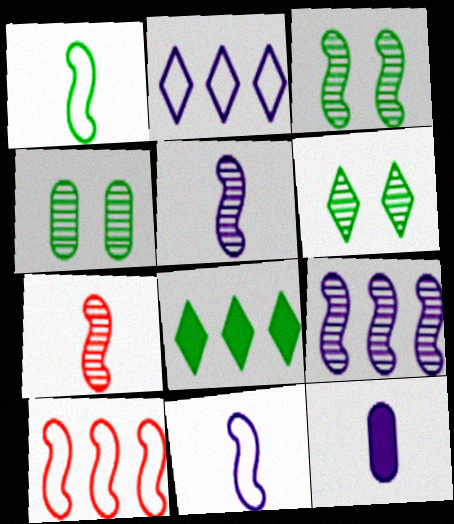[[1, 4, 8], 
[3, 4, 6], 
[3, 7, 9], 
[6, 10, 12]]